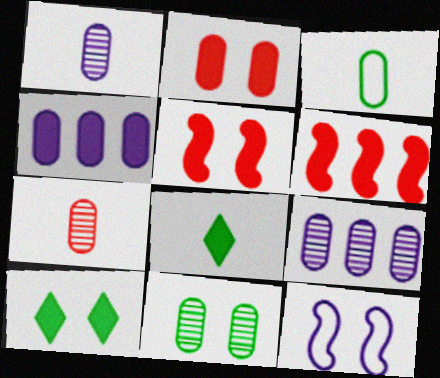[[2, 3, 9], 
[4, 5, 8], 
[7, 9, 11]]